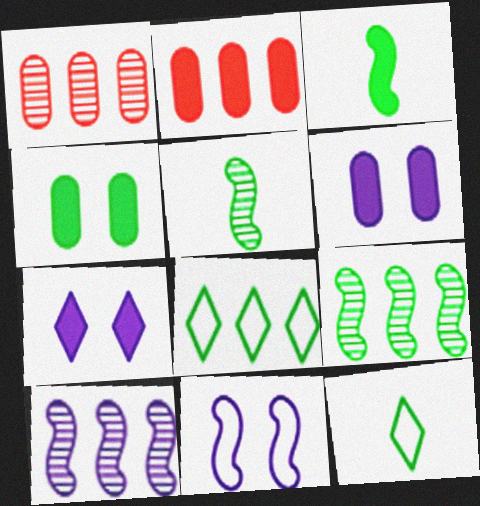[[2, 3, 7], 
[2, 8, 10], 
[4, 5, 8], 
[4, 9, 12]]